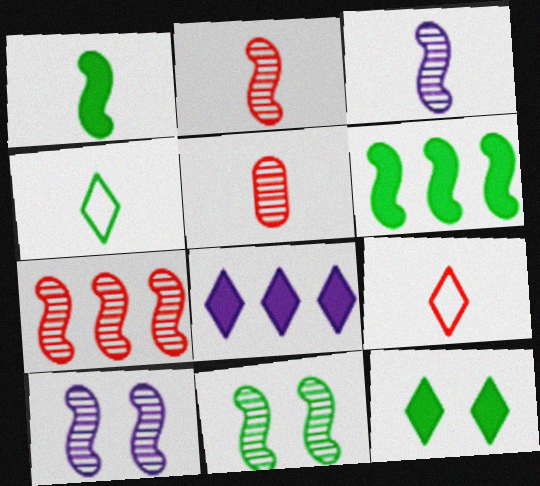[[3, 7, 11]]